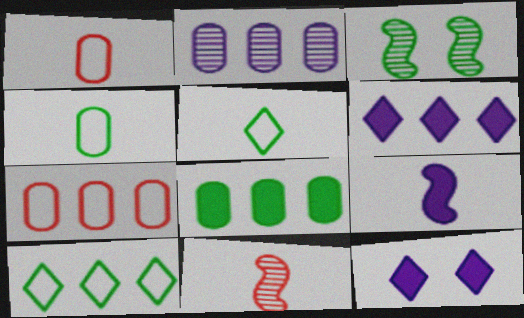[[1, 3, 6], 
[2, 7, 8], 
[3, 5, 8]]